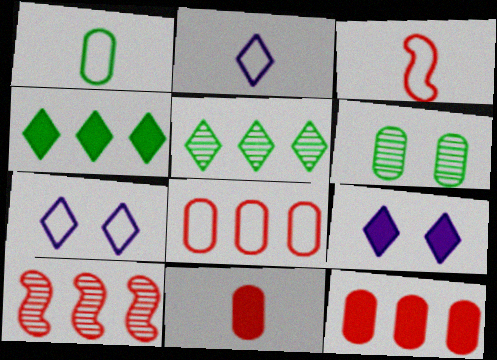[[1, 2, 3], 
[1, 9, 10]]